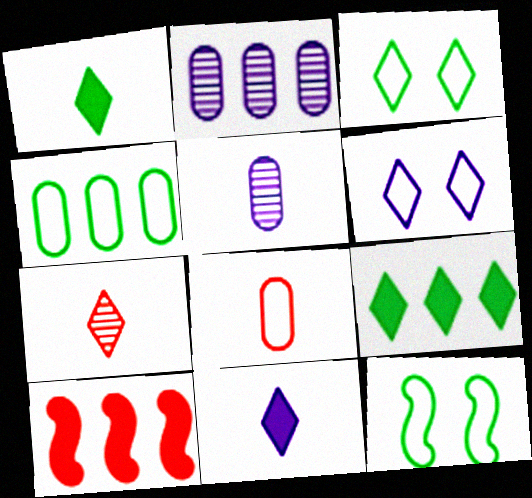[[3, 5, 10], 
[6, 7, 9]]